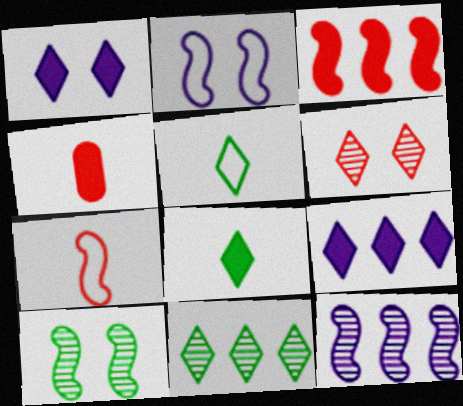[[2, 4, 11], 
[5, 6, 9]]